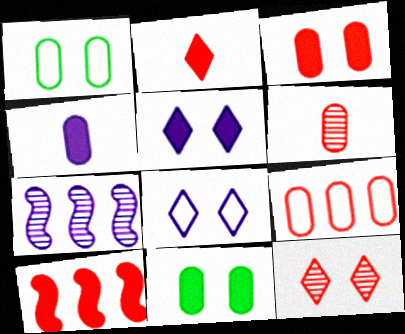[[1, 2, 7], 
[2, 3, 10], 
[3, 6, 9], 
[4, 7, 8]]